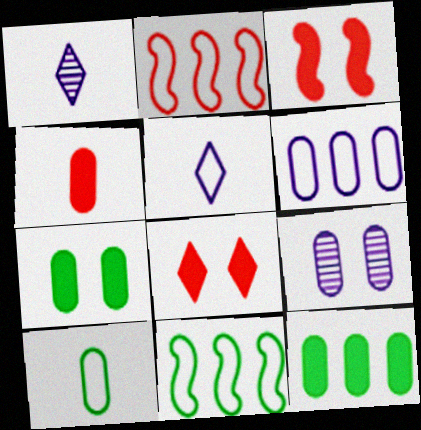[[1, 2, 7]]